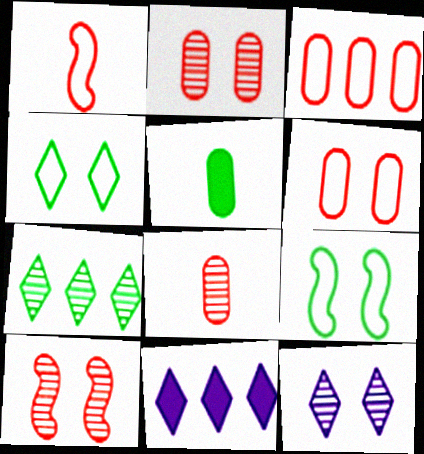[[5, 7, 9], 
[8, 9, 11]]